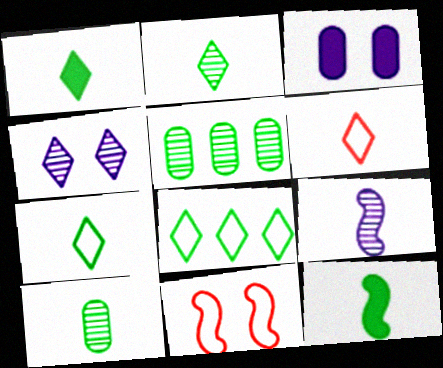[[1, 2, 7], 
[7, 10, 12]]